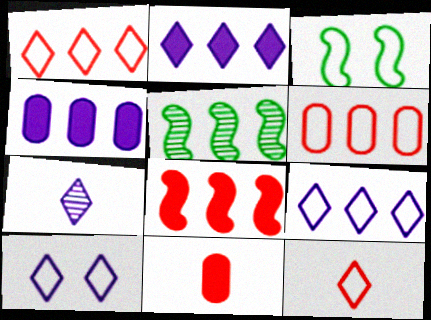[[1, 4, 5], 
[2, 5, 6], 
[2, 7, 10], 
[5, 10, 11]]